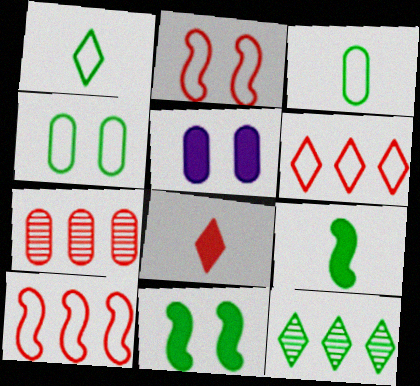[[2, 7, 8], 
[3, 5, 7], 
[3, 11, 12], 
[4, 9, 12]]